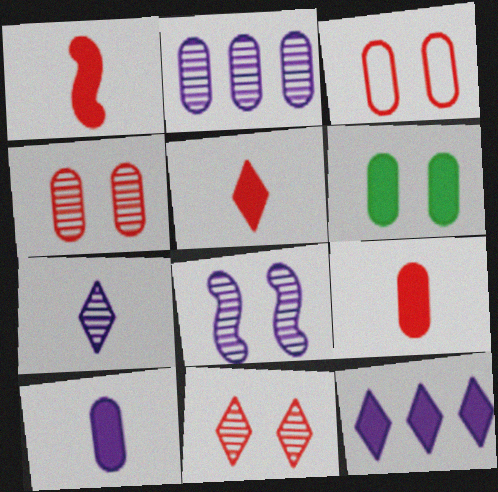[[1, 5, 9], 
[1, 6, 12], 
[2, 7, 8]]